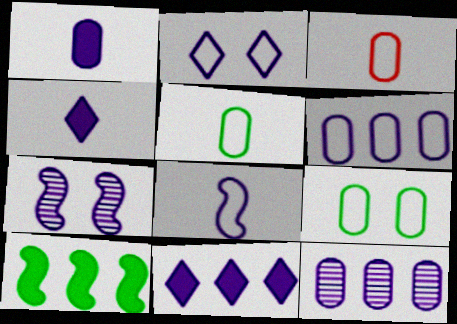[[2, 6, 8], 
[3, 6, 9], 
[4, 6, 7]]